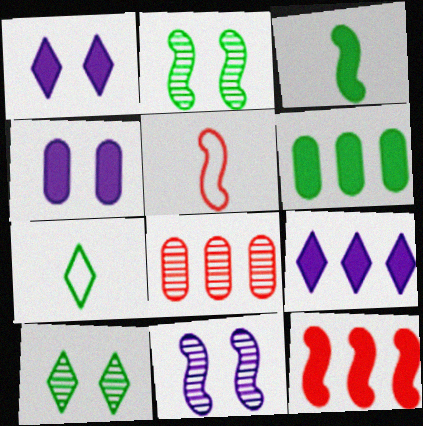[[2, 6, 7], 
[6, 9, 12]]